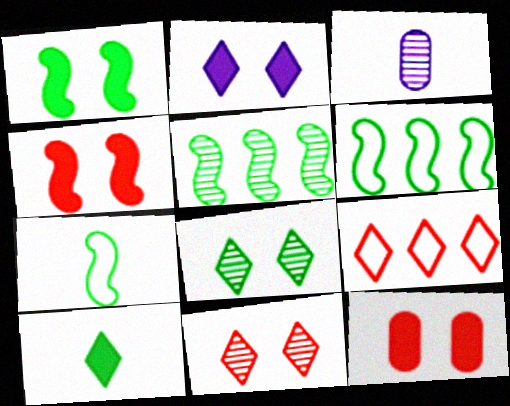[[1, 2, 12], 
[1, 3, 9], 
[1, 5, 7], 
[3, 5, 11]]